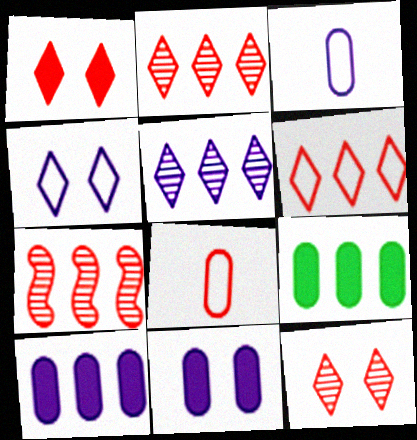[[1, 7, 8]]